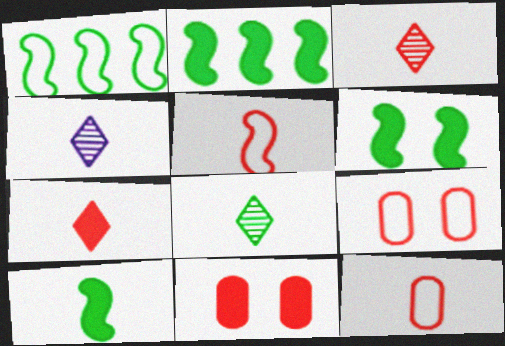[[1, 4, 11], 
[2, 4, 9], 
[2, 6, 10], 
[3, 4, 8], 
[4, 10, 12]]